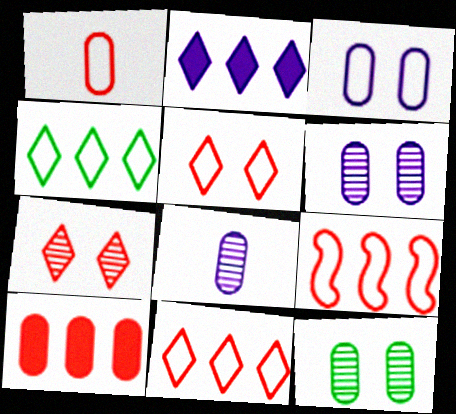[[1, 5, 9]]